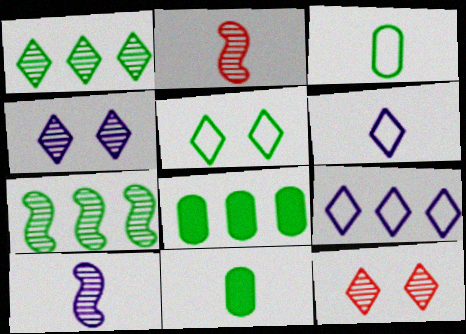[[2, 6, 11], 
[5, 7, 11]]